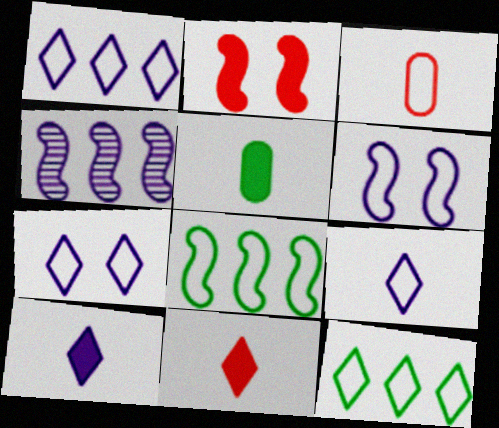[[1, 7, 9], 
[3, 6, 12], 
[3, 7, 8]]